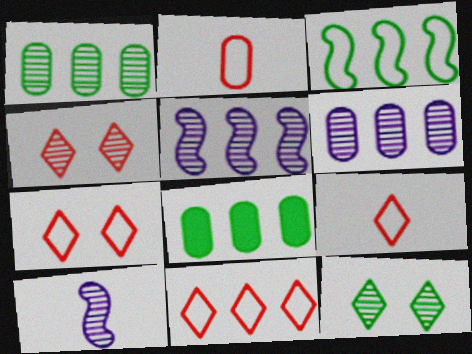[[1, 4, 10], 
[5, 8, 11], 
[7, 8, 10], 
[7, 9, 11]]